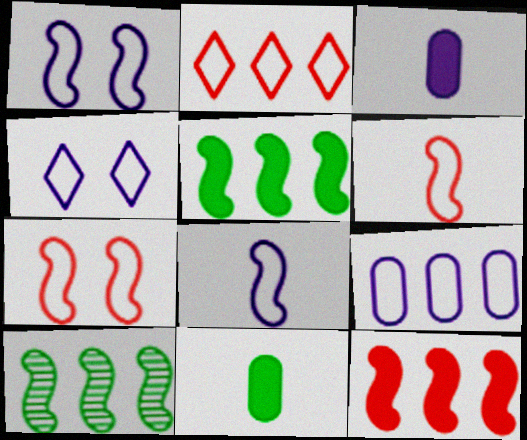[[4, 8, 9]]